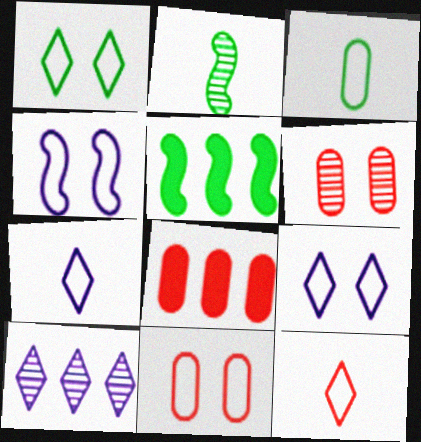[[1, 4, 11], 
[2, 6, 10], 
[2, 8, 9], 
[5, 6, 7]]